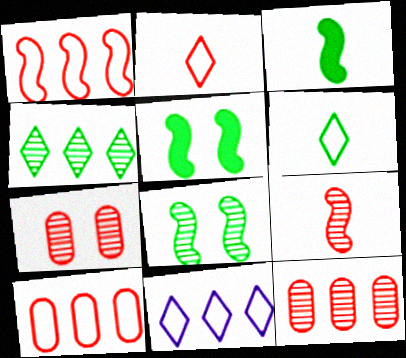[[3, 7, 11]]